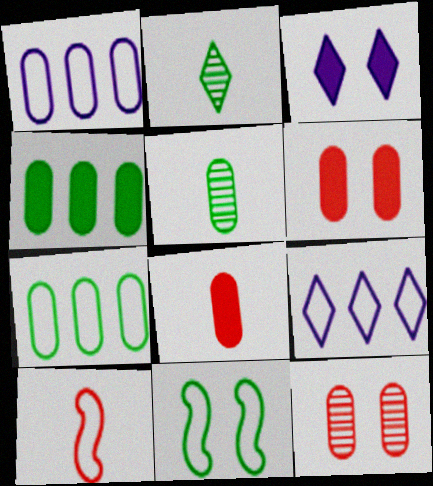[[1, 5, 6], 
[2, 4, 11], 
[3, 11, 12]]